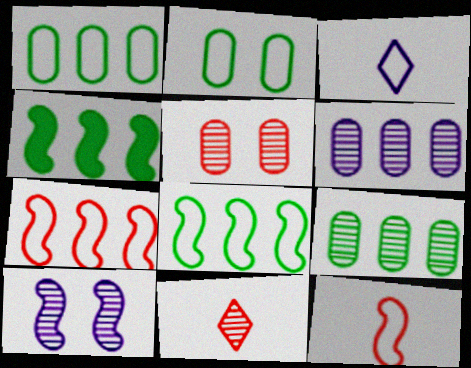[[2, 3, 7], 
[3, 4, 5], 
[4, 10, 12], 
[9, 10, 11]]